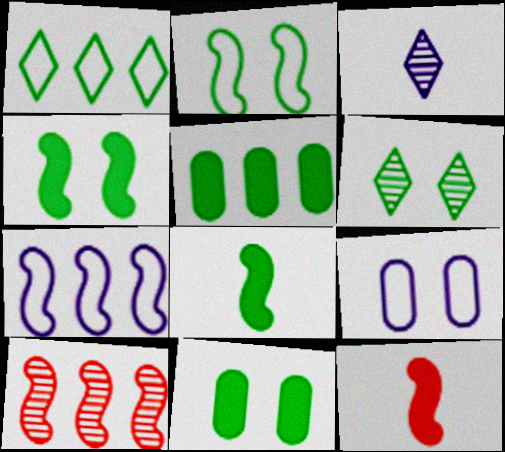[[2, 6, 11]]